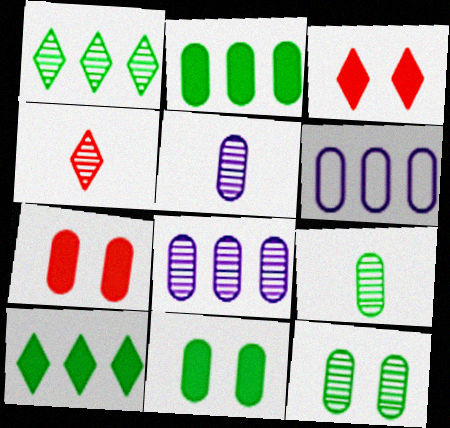[[6, 7, 9]]